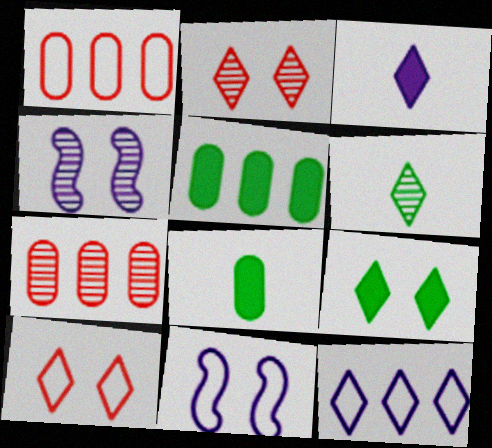[[4, 6, 7]]